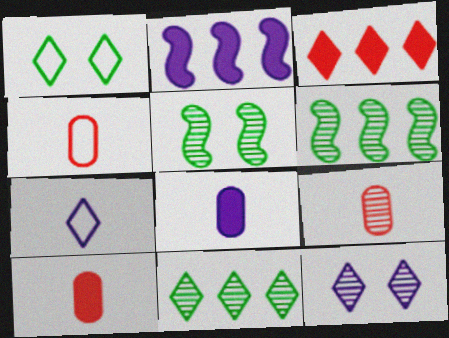[[1, 2, 9], 
[4, 9, 10], 
[6, 9, 12]]